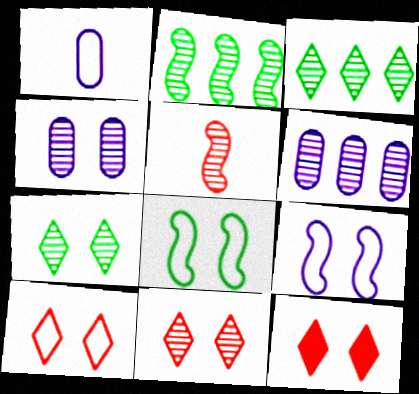[[1, 2, 12], 
[3, 4, 5], 
[4, 8, 12], 
[5, 6, 7], 
[10, 11, 12]]